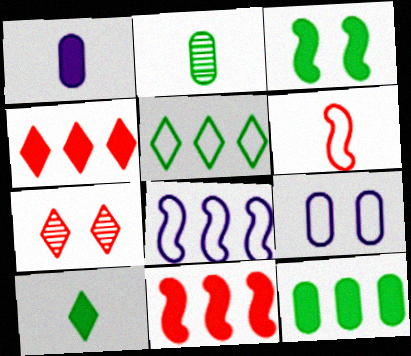[[1, 3, 4], 
[2, 3, 5], 
[3, 7, 9], 
[3, 10, 12], 
[5, 6, 9]]